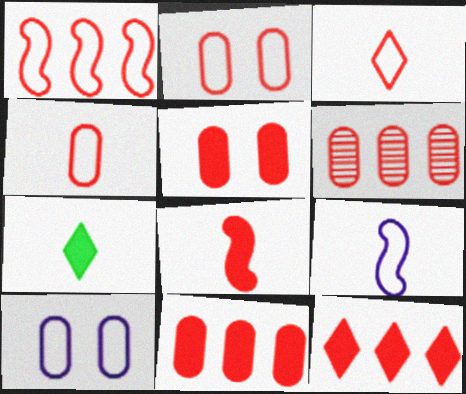[[1, 2, 3], 
[1, 6, 12], 
[4, 5, 6], 
[5, 8, 12]]